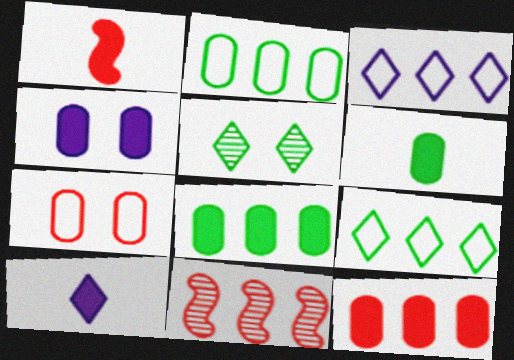[[1, 6, 10], 
[3, 8, 11], 
[4, 6, 12]]